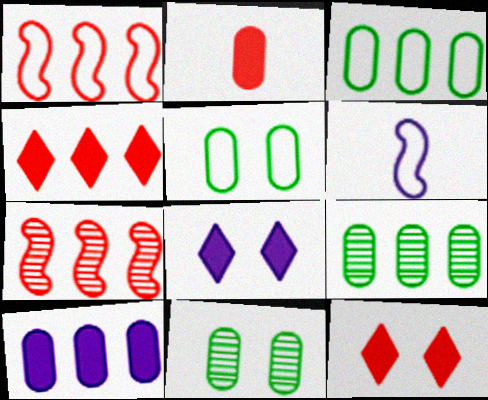[[4, 6, 11], 
[6, 9, 12]]